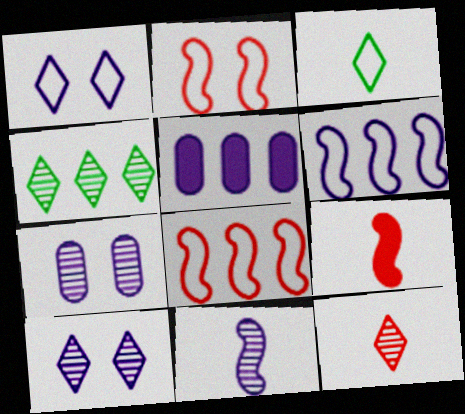[[1, 5, 11], 
[4, 5, 8], 
[4, 10, 12]]